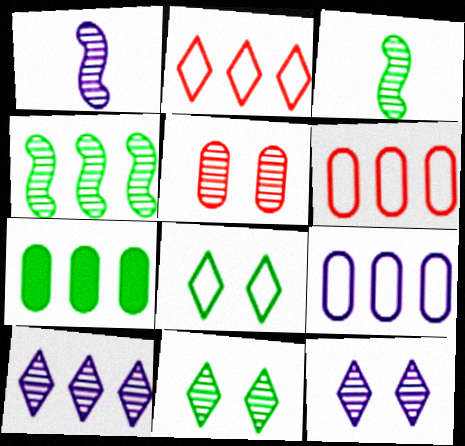[[3, 5, 10], 
[3, 7, 8]]